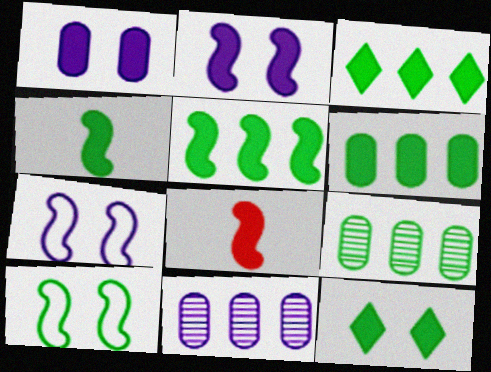[[1, 3, 8], 
[2, 5, 8], 
[3, 5, 6], 
[4, 6, 12]]